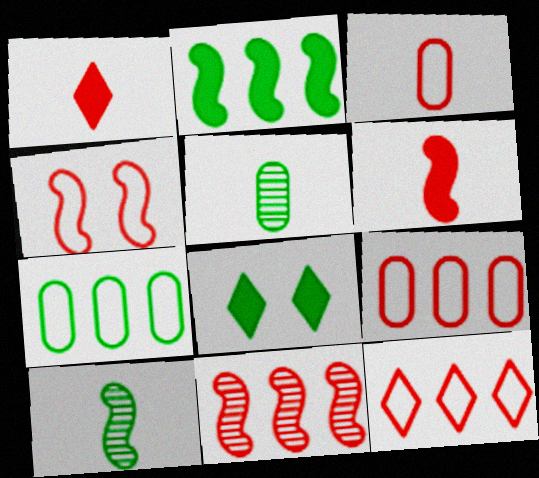[[3, 4, 12], 
[4, 6, 11], 
[7, 8, 10]]